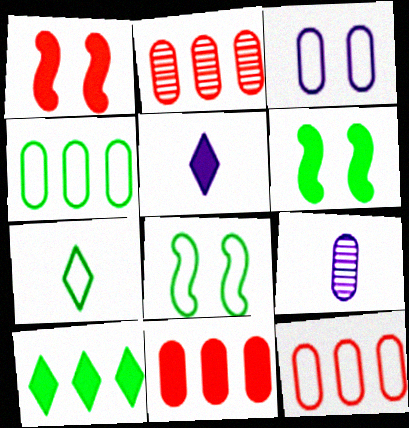[[2, 5, 8], 
[2, 11, 12], 
[4, 7, 8], 
[5, 6, 11]]